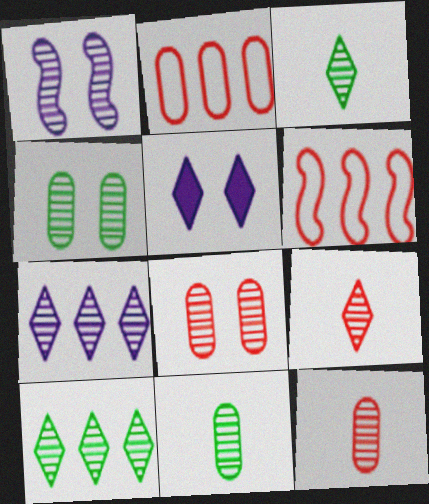[[1, 10, 12], 
[5, 6, 11]]